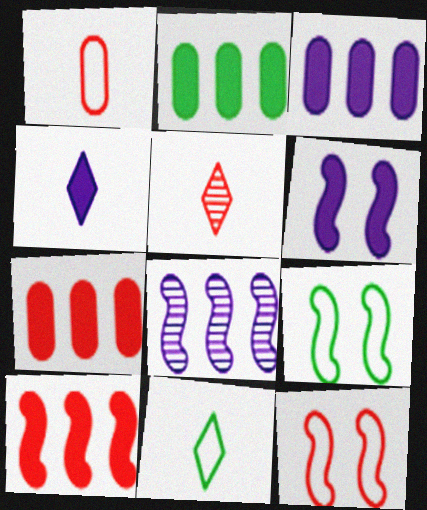[[2, 3, 7], 
[3, 4, 6], 
[3, 5, 9], 
[4, 5, 11], 
[5, 7, 12]]